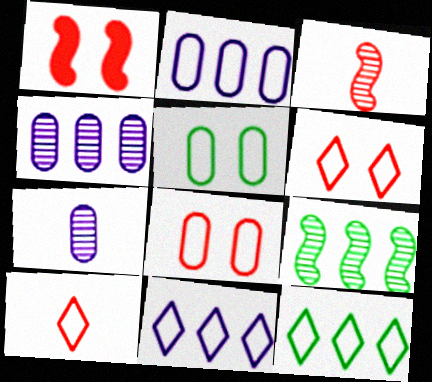[[1, 7, 12]]